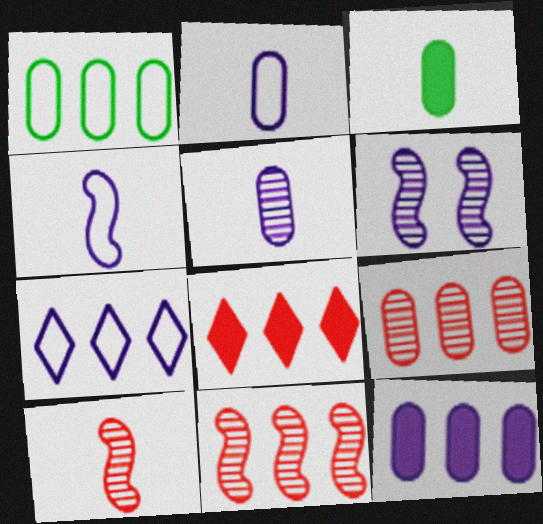[[1, 9, 12]]